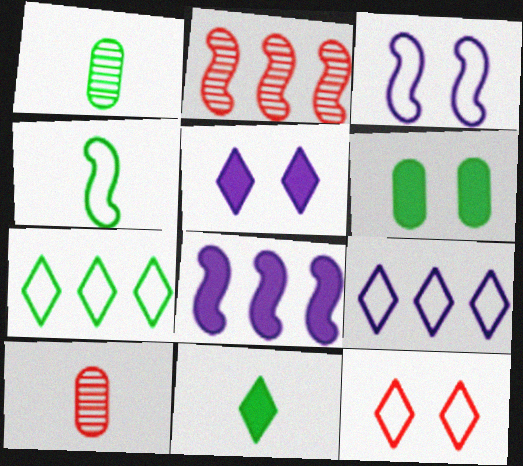[[1, 4, 11], 
[1, 8, 12]]